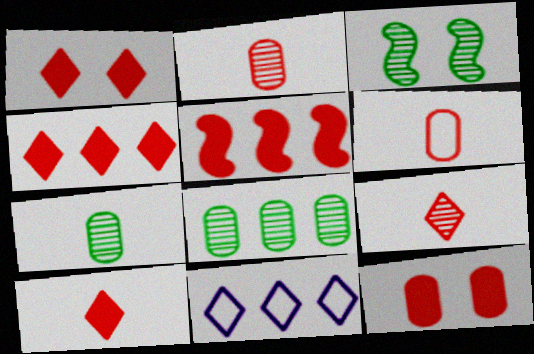[[1, 4, 10], 
[5, 8, 11], 
[5, 10, 12]]